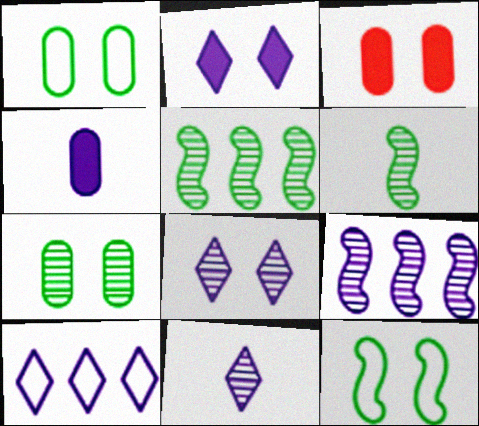[[2, 10, 11], 
[3, 6, 10], 
[3, 8, 12]]